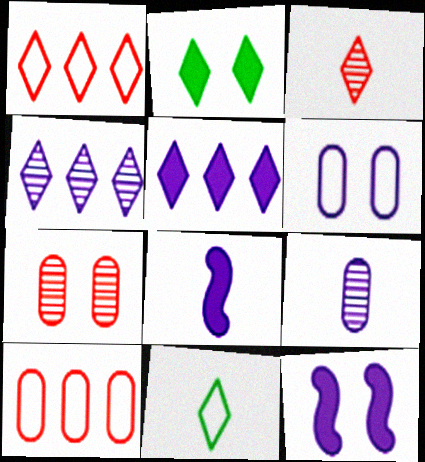[[4, 6, 8]]